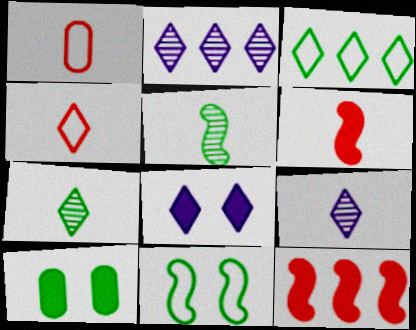[[3, 5, 10]]